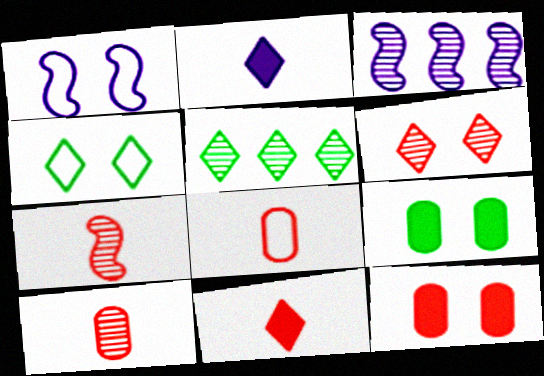[[1, 6, 9], 
[7, 8, 11]]